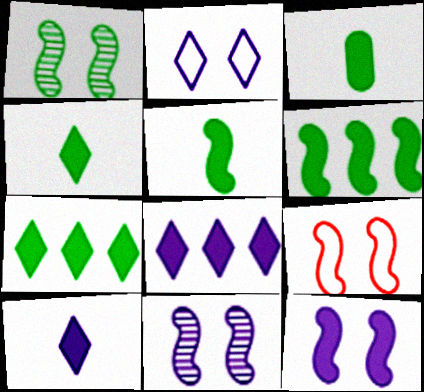[[1, 9, 12], 
[3, 4, 5]]